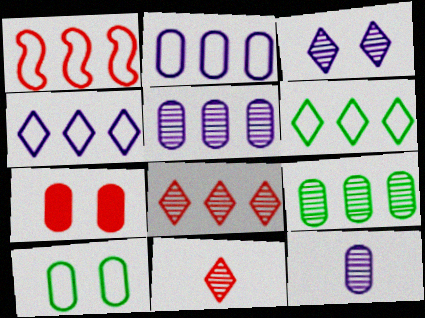[[1, 2, 6], 
[1, 7, 11]]